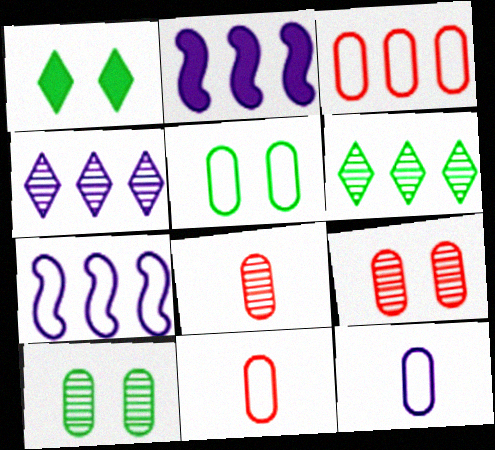[[1, 7, 8], 
[2, 3, 6], 
[3, 5, 12]]